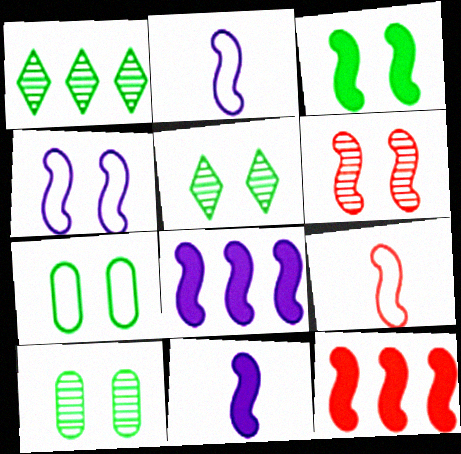[[3, 4, 6], 
[3, 5, 7], 
[3, 11, 12], 
[6, 9, 12]]